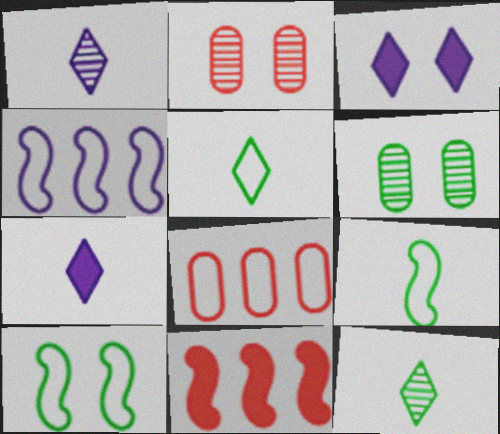[[2, 3, 10]]